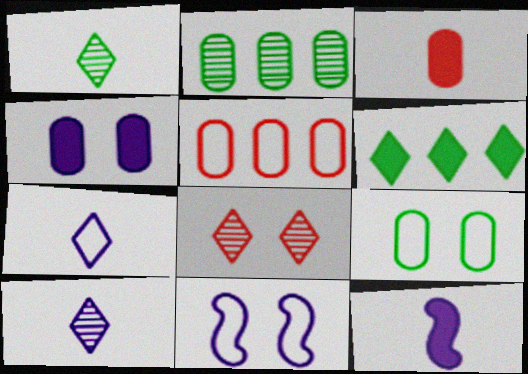[[6, 7, 8]]